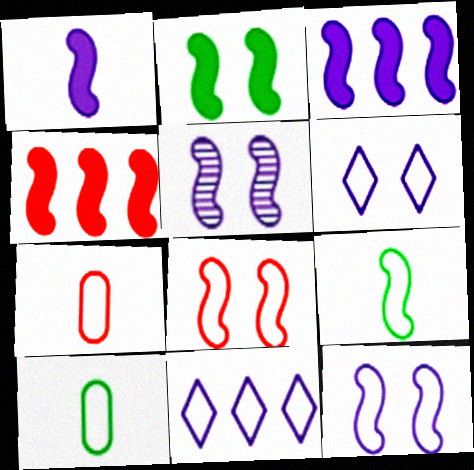[[1, 2, 4], 
[2, 5, 8], 
[4, 5, 9], 
[8, 10, 11]]